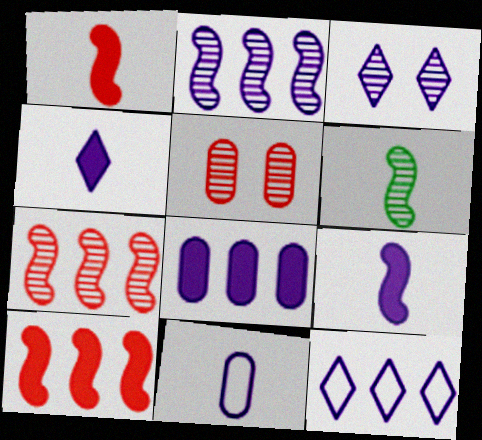[[2, 8, 12], 
[3, 4, 12]]